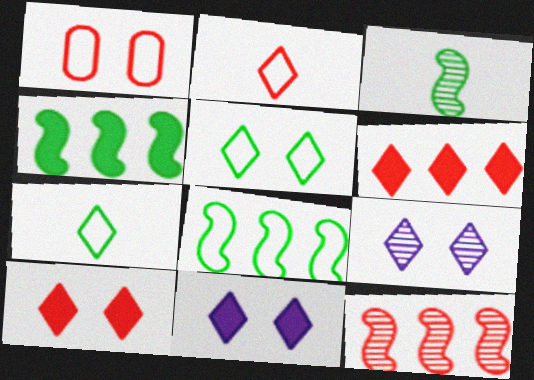[[5, 9, 10], 
[6, 7, 9]]